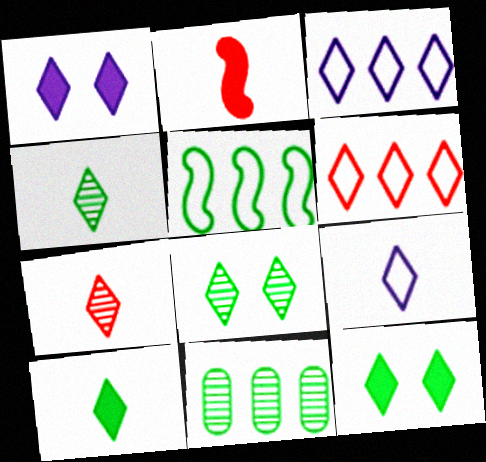[[1, 4, 6], 
[3, 7, 12], 
[7, 9, 10]]